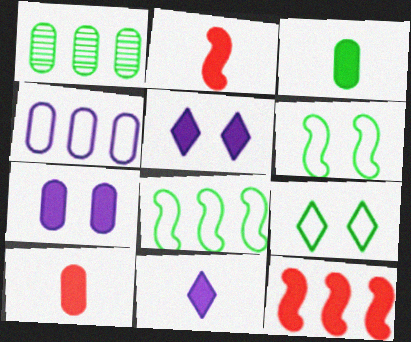[[2, 3, 11], 
[3, 5, 12]]